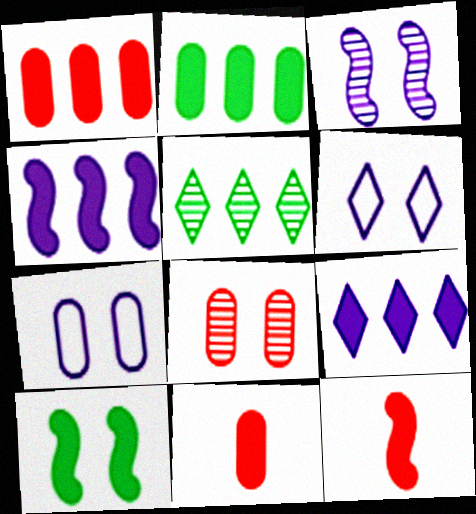[[4, 10, 12], 
[5, 7, 12], 
[6, 8, 10], 
[9, 10, 11]]